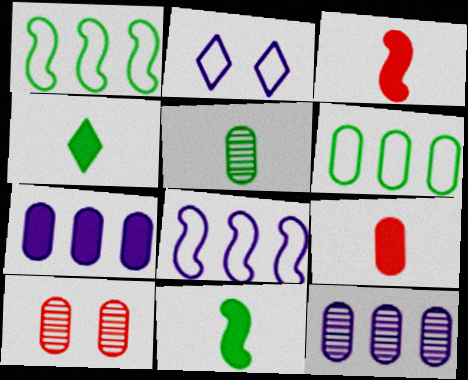[[4, 8, 10], 
[5, 10, 12]]